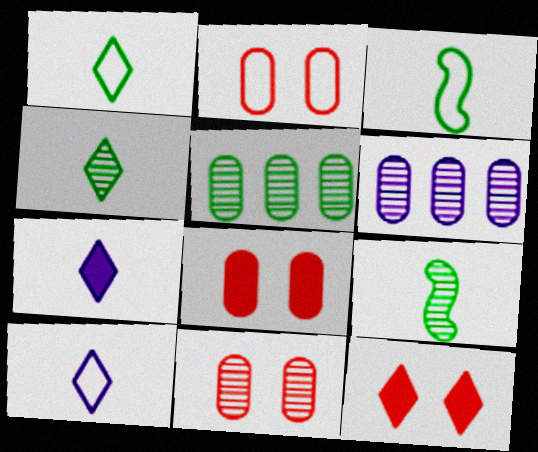[[2, 8, 11], 
[3, 6, 12]]